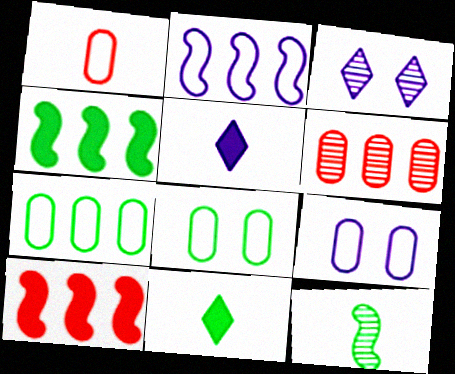[[1, 3, 4], 
[1, 5, 12], 
[1, 7, 9], 
[3, 6, 12]]